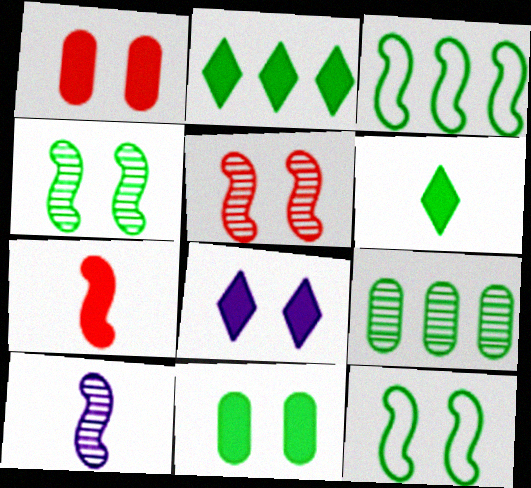[[2, 3, 9], 
[6, 9, 12]]